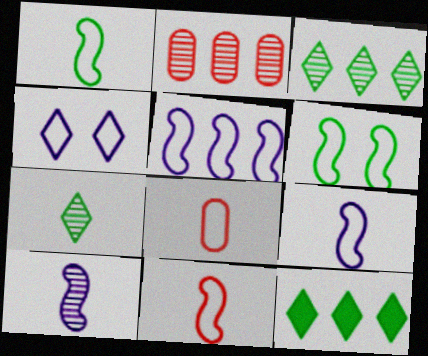[[1, 9, 11], 
[2, 5, 12], 
[5, 6, 11]]